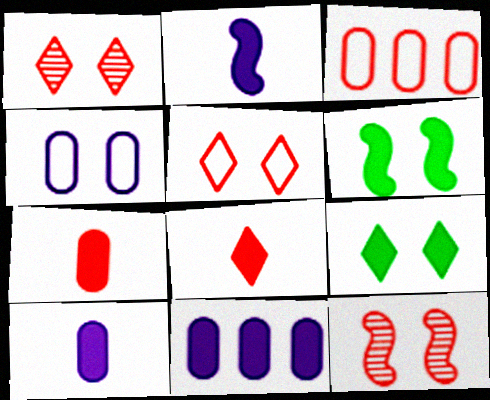[[1, 4, 6], 
[3, 8, 12], 
[4, 9, 12], 
[6, 8, 11]]